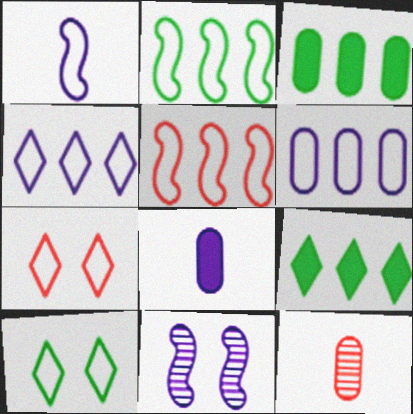[[4, 8, 11]]